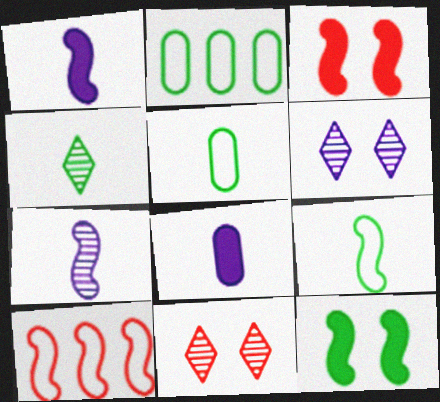[[1, 2, 11], 
[2, 4, 12], 
[7, 10, 12]]